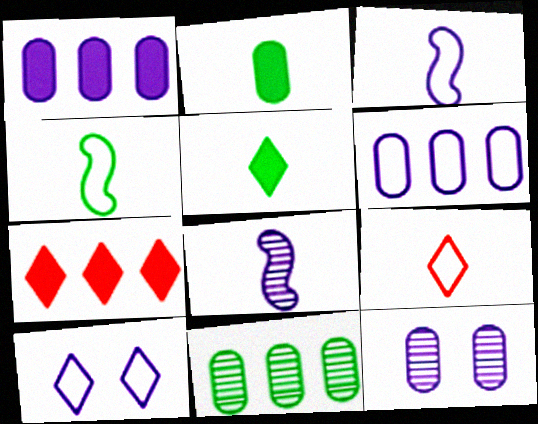[[1, 8, 10], 
[2, 8, 9], 
[3, 6, 10], 
[4, 7, 12]]